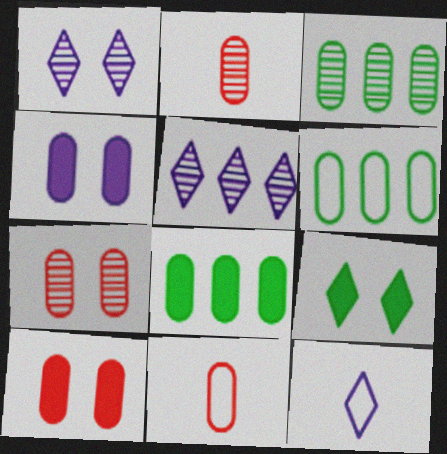[[2, 4, 6], 
[3, 4, 11], 
[3, 6, 8]]